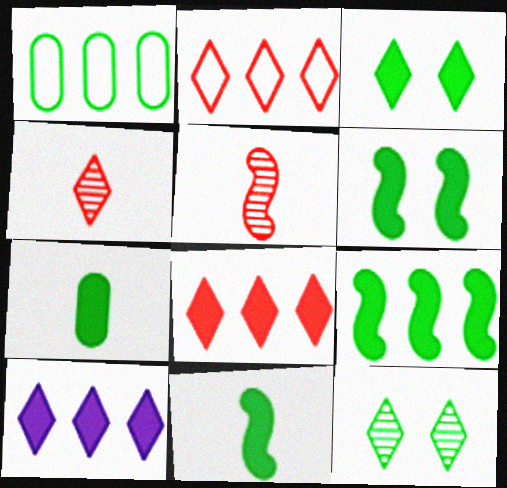[[1, 11, 12], 
[3, 7, 9], 
[6, 9, 11]]